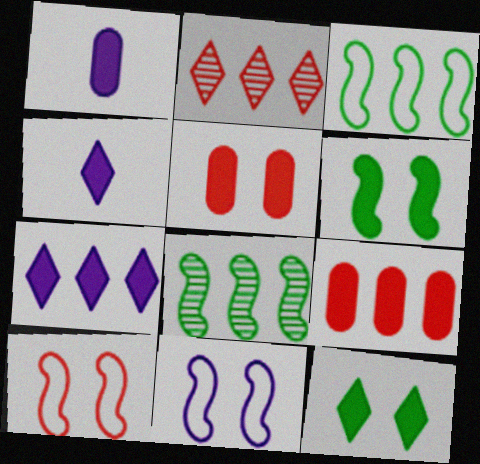[[4, 6, 9]]